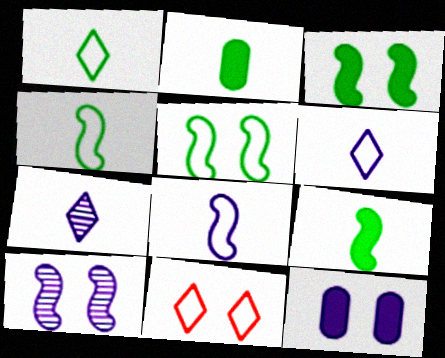[]